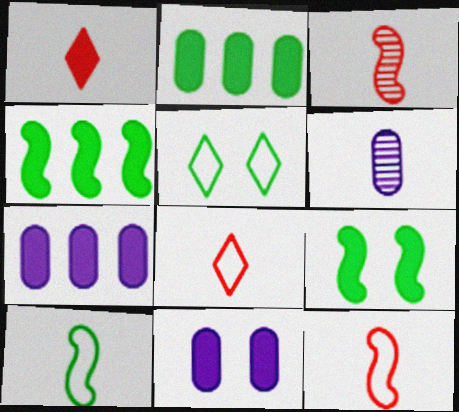[[1, 4, 11], 
[1, 6, 10], 
[1, 7, 9], 
[3, 5, 7]]